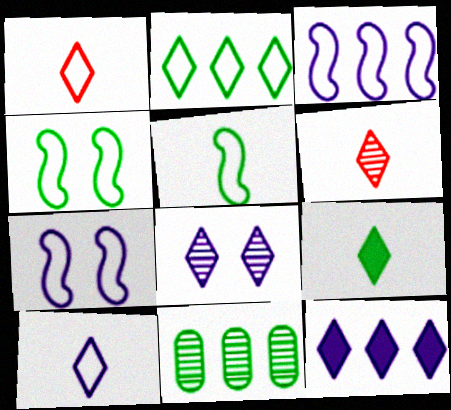[[4, 9, 11], 
[6, 9, 10], 
[8, 10, 12]]